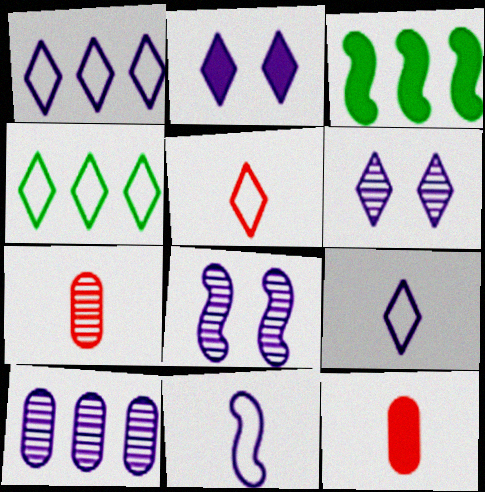[[2, 3, 12], 
[2, 10, 11], 
[4, 8, 12]]